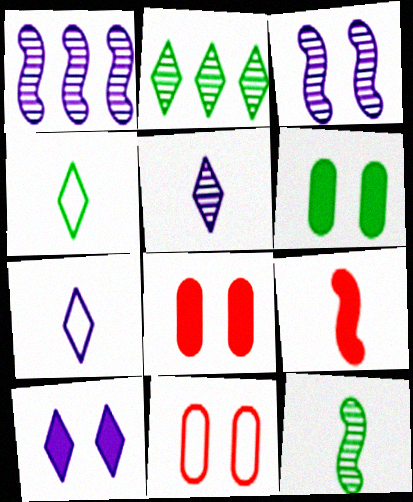[[1, 4, 8]]